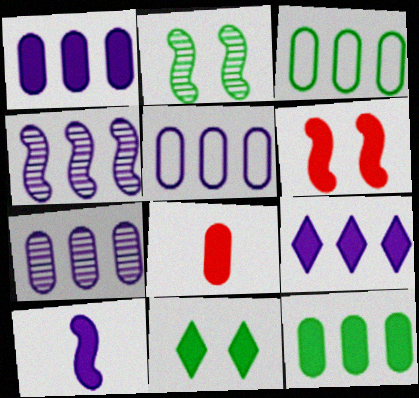[[1, 5, 7], 
[4, 5, 9]]